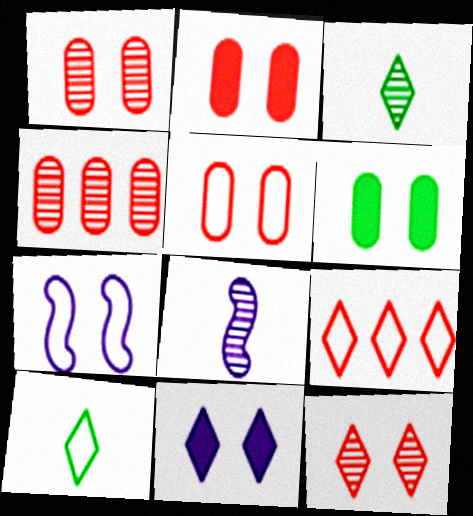[[1, 2, 5], 
[3, 9, 11], 
[6, 7, 12], 
[6, 8, 9]]